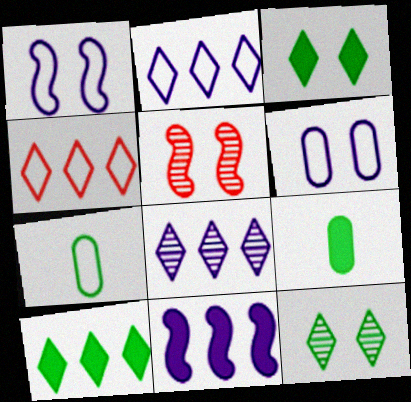[[1, 4, 7], 
[2, 5, 9], 
[3, 5, 6], 
[4, 8, 10]]